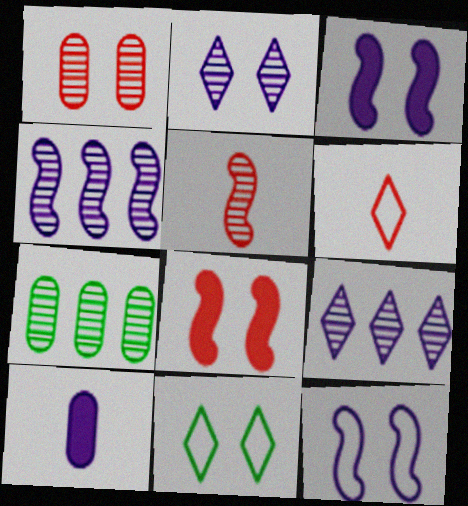[[1, 3, 11], 
[2, 5, 7], 
[3, 6, 7], 
[9, 10, 12]]